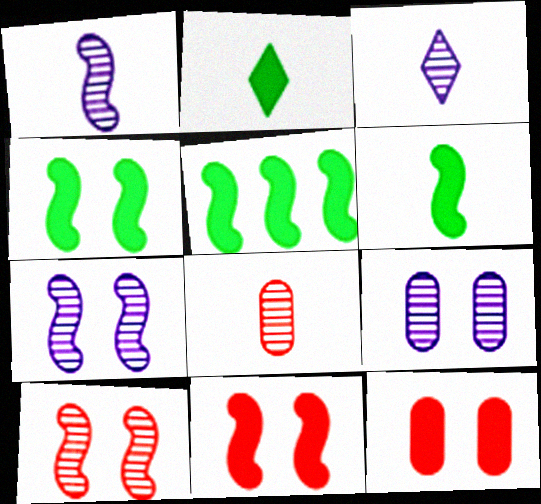[[4, 5, 6]]